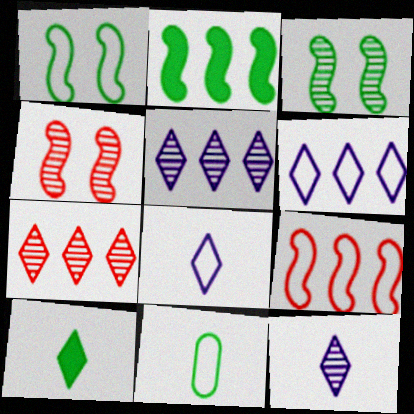[]